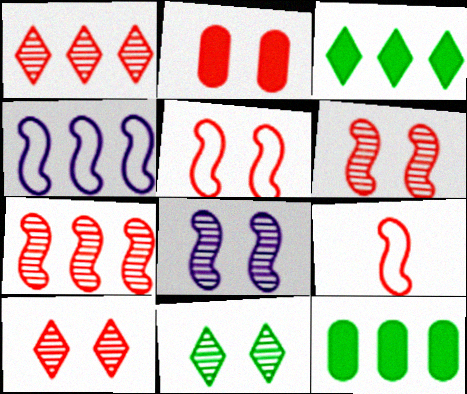[[1, 2, 9], 
[1, 4, 12], 
[2, 5, 10]]